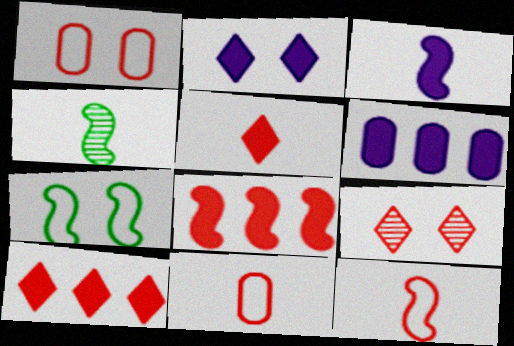[[2, 3, 6], 
[3, 4, 12], 
[8, 9, 11]]